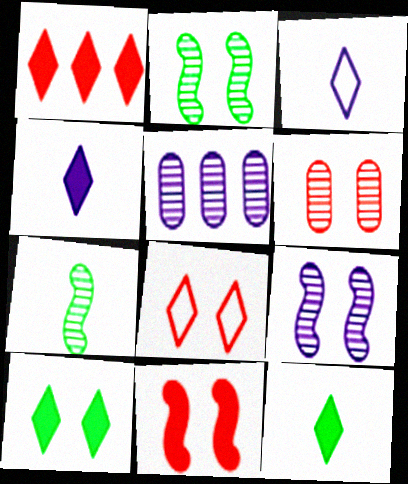[[1, 4, 10], 
[6, 8, 11]]